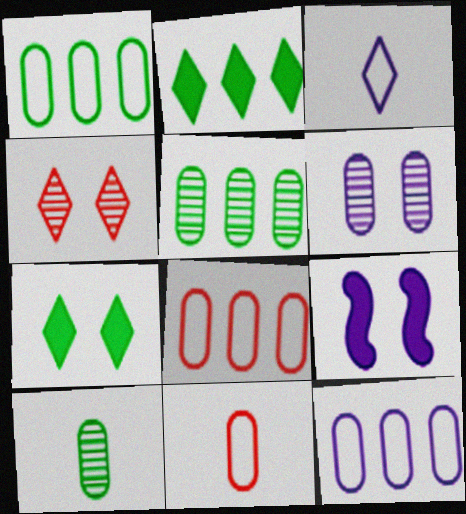[[1, 8, 12], 
[2, 3, 4]]